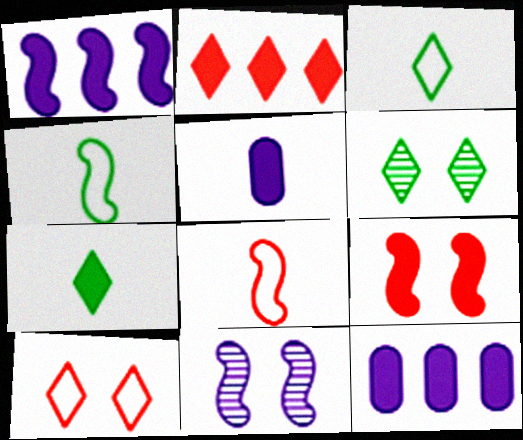[[6, 8, 12], 
[7, 9, 12]]